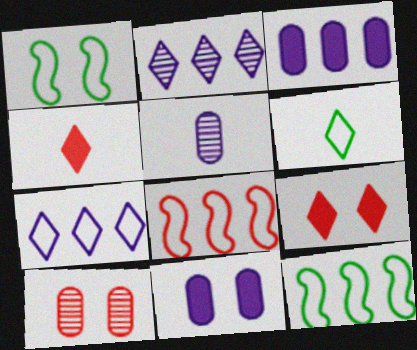[[2, 6, 9], 
[4, 8, 10], 
[5, 9, 12]]